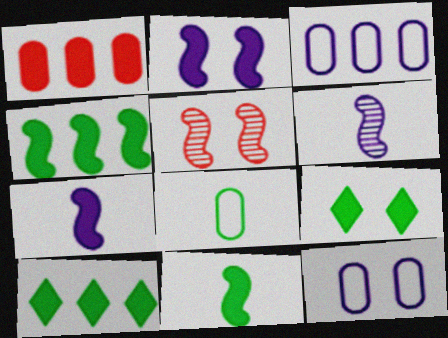[[1, 7, 9], 
[5, 9, 12]]